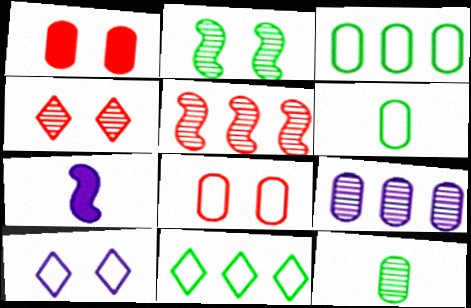[[1, 2, 10], 
[1, 6, 9], 
[3, 4, 7], 
[7, 9, 10]]